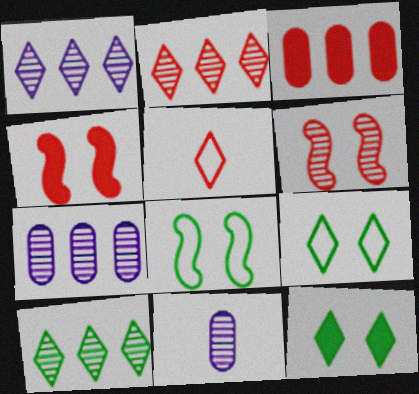[[1, 2, 10], 
[1, 5, 12], 
[3, 5, 6], 
[6, 10, 11]]